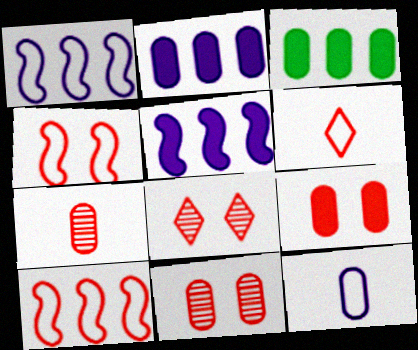[[3, 11, 12], 
[4, 8, 9]]